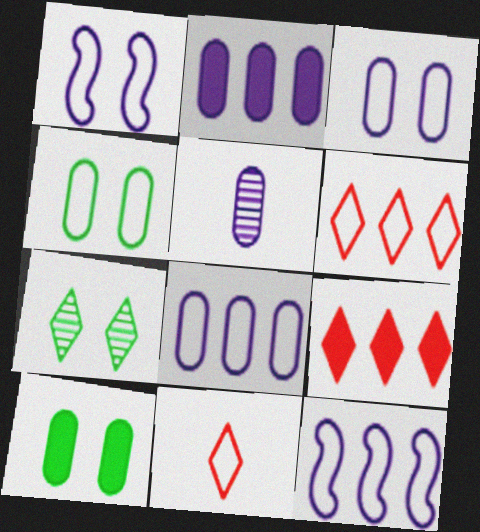[[2, 3, 5], 
[4, 11, 12]]